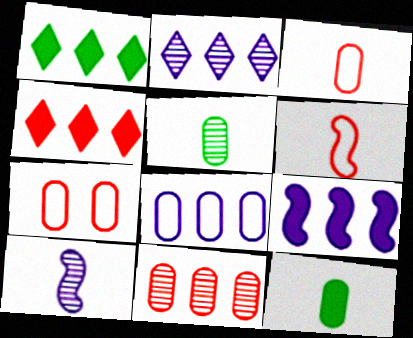[[1, 7, 10], 
[2, 8, 9]]